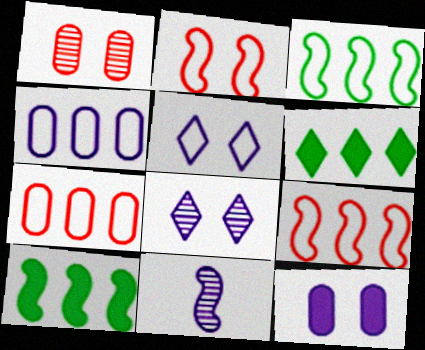[[2, 10, 11]]